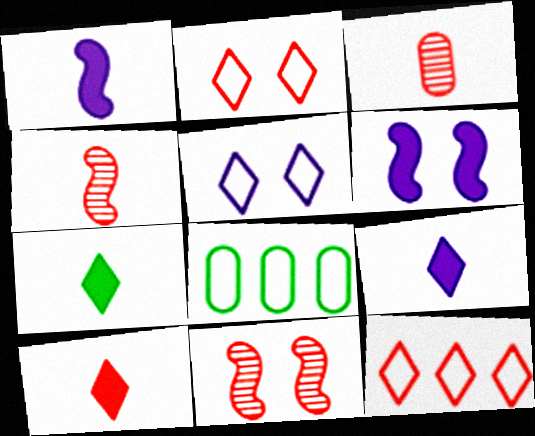[[7, 9, 10], 
[8, 9, 11]]